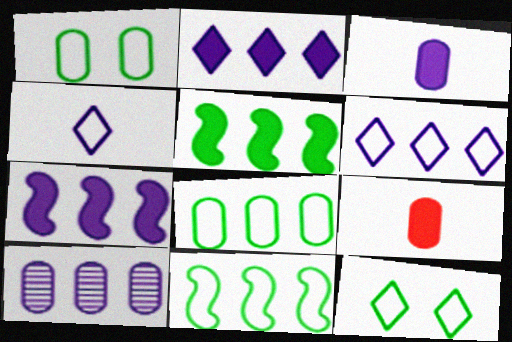[[1, 9, 10], 
[6, 7, 10]]